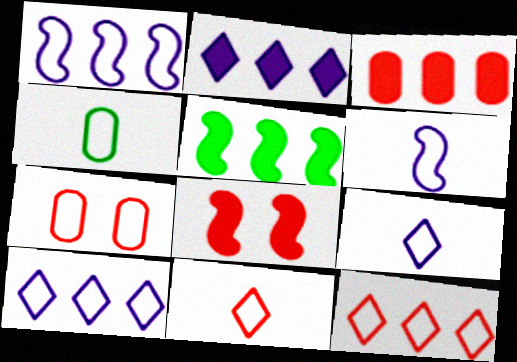[[2, 3, 5], 
[4, 6, 11]]